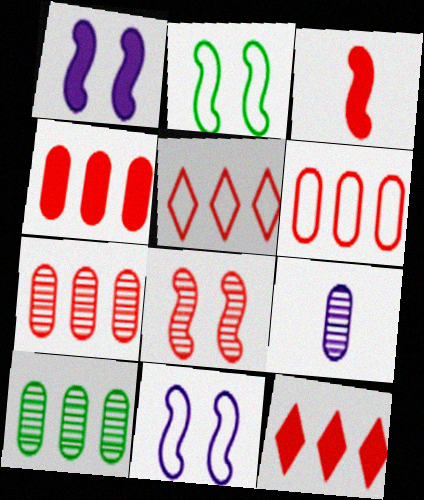[[1, 2, 8], 
[2, 9, 12], 
[4, 6, 7]]